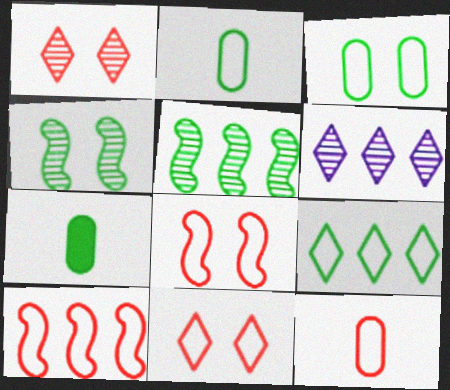[[4, 7, 9], 
[6, 7, 8], 
[10, 11, 12]]